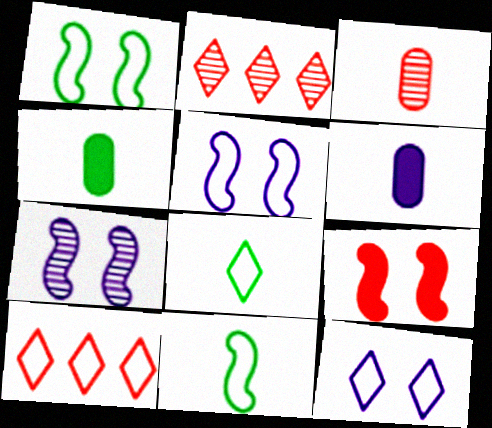[[1, 2, 6], 
[1, 7, 9], 
[2, 4, 5], 
[3, 9, 10], 
[4, 7, 10], 
[8, 10, 12]]